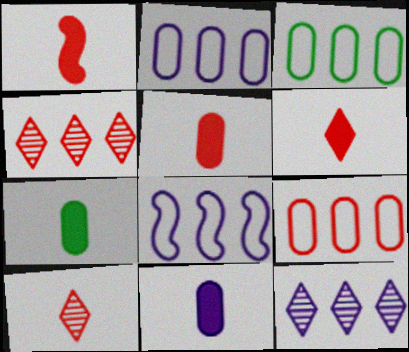[[1, 5, 6], 
[2, 3, 9], 
[5, 7, 11]]